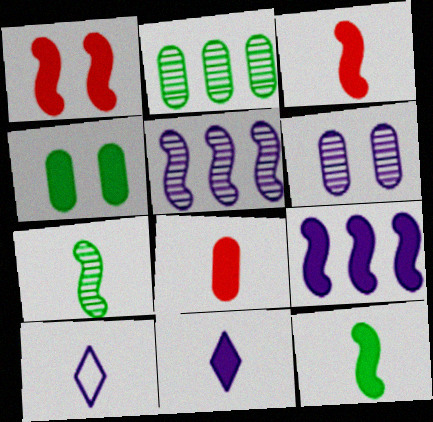[[1, 2, 10], 
[1, 9, 12], 
[6, 9, 10], 
[7, 8, 10], 
[8, 11, 12]]